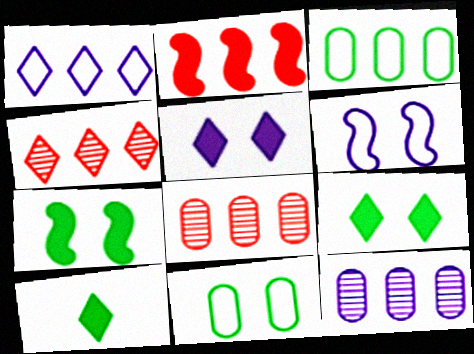[[6, 8, 10]]